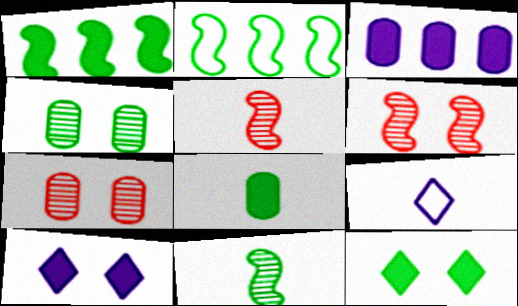[[1, 7, 9], 
[1, 8, 12], 
[5, 8, 9]]